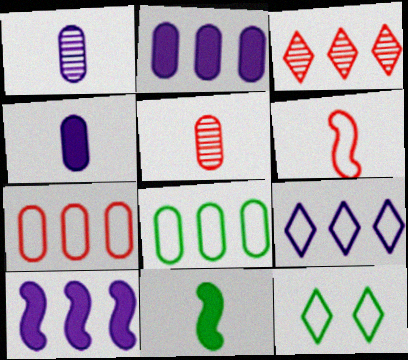[[3, 8, 10], 
[5, 10, 12]]